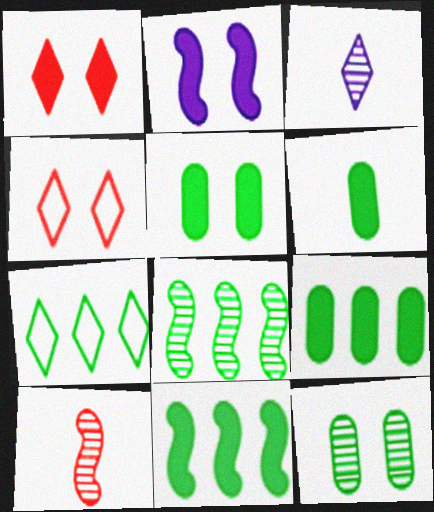[[1, 2, 5], 
[1, 3, 7], 
[2, 4, 12], 
[5, 6, 9], 
[7, 8, 9]]